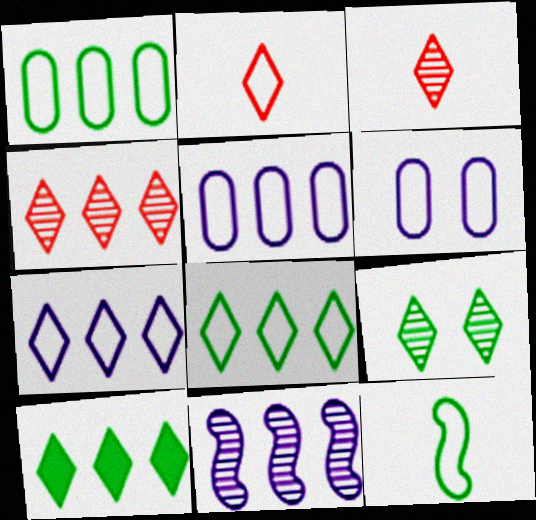[[4, 7, 10]]